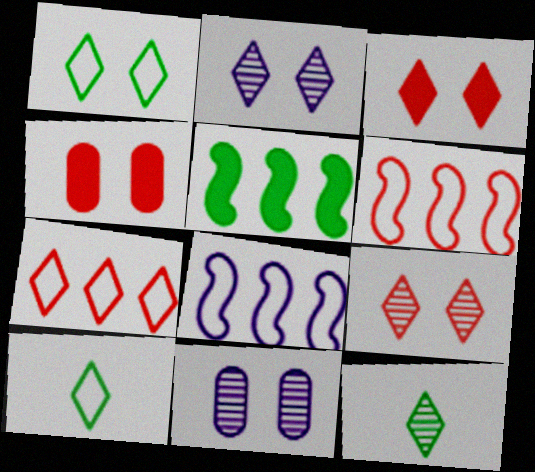[[1, 2, 3], 
[4, 8, 12]]